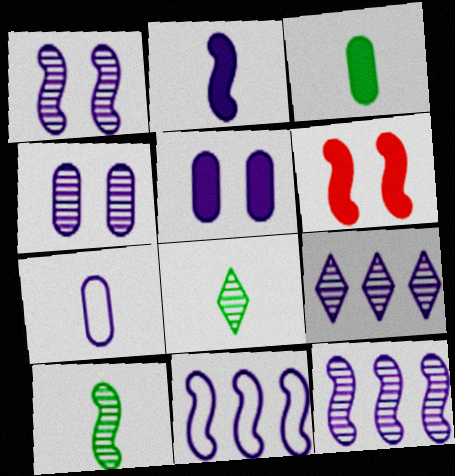[[1, 2, 11], 
[6, 10, 11]]